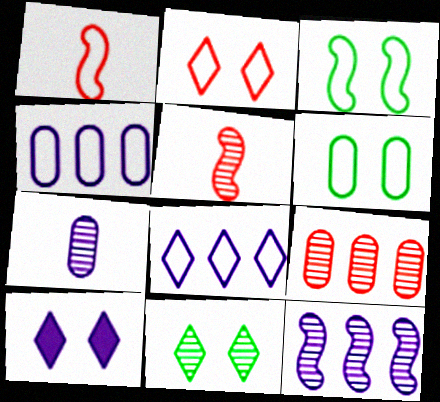[[1, 6, 8], 
[2, 10, 11]]